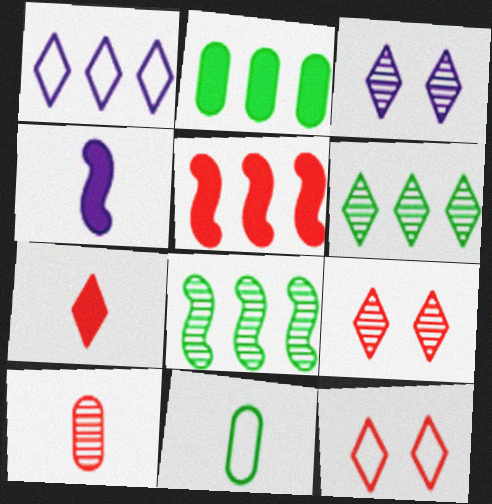[[3, 5, 11], 
[3, 8, 10], 
[5, 10, 12]]